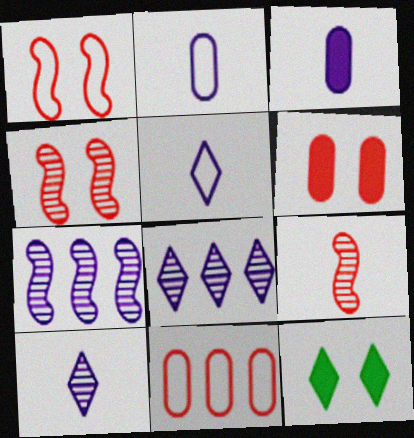[]